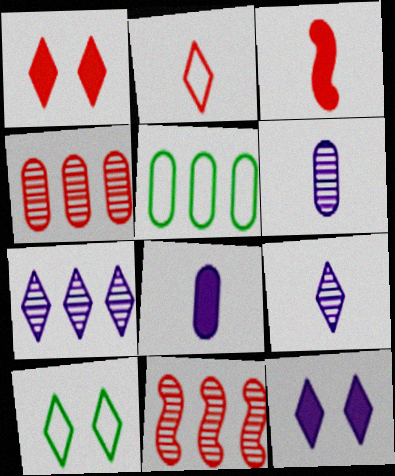[[8, 10, 11]]